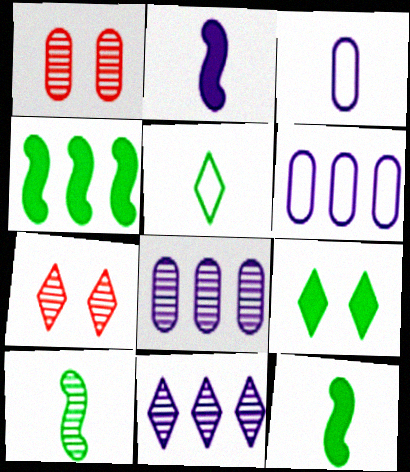[[1, 10, 11], 
[3, 4, 7], 
[6, 7, 12], 
[7, 8, 10]]